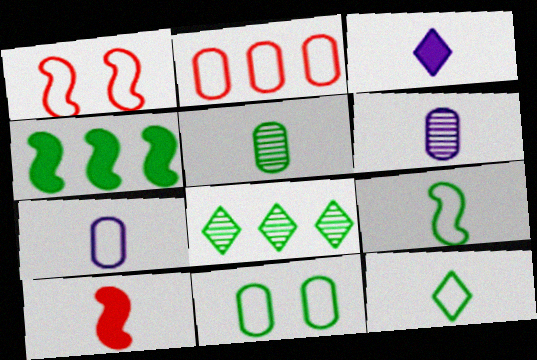[[2, 7, 11], 
[6, 10, 12]]